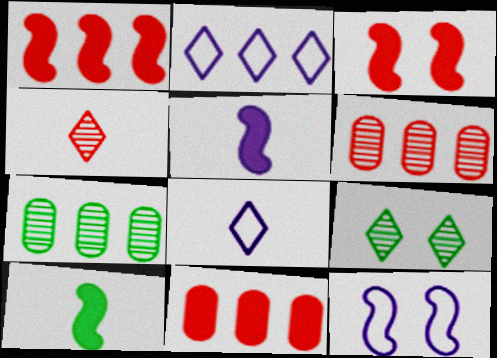[[1, 2, 7], 
[3, 7, 8]]